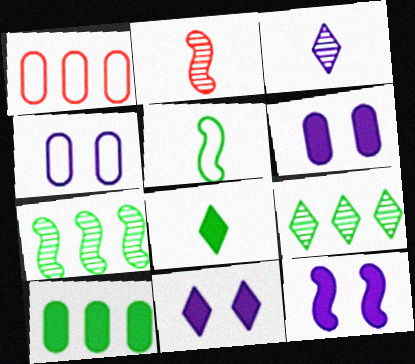[[6, 11, 12]]